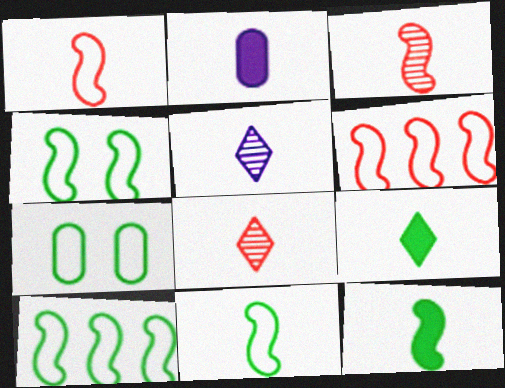[[2, 8, 11], 
[4, 10, 11]]